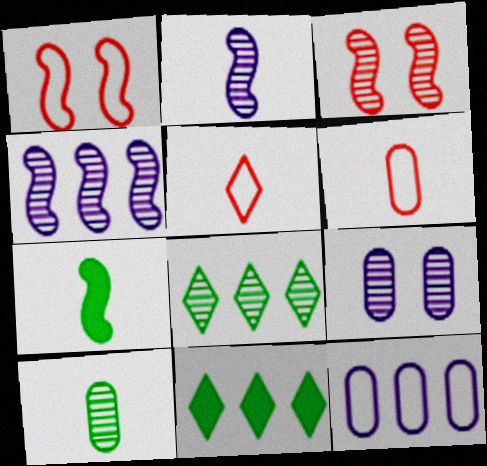[[1, 4, 7]]